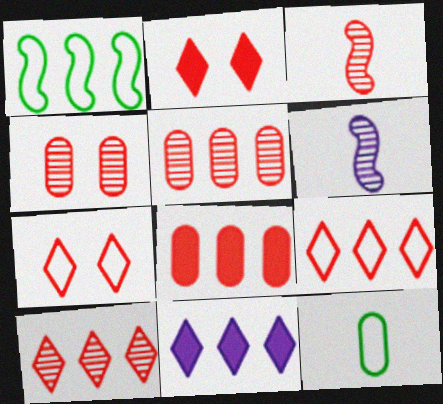[[1, 5, 11], 
[3, 4, 10], 
[3, 7, 8]]